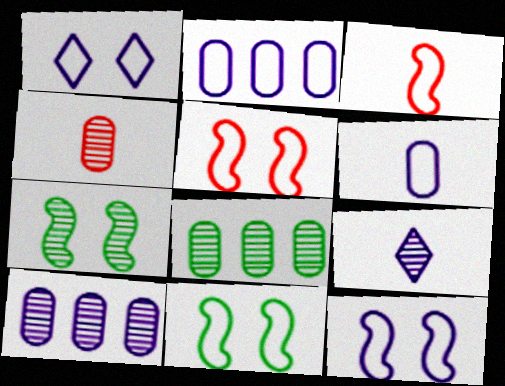[[5, 11, 12]]